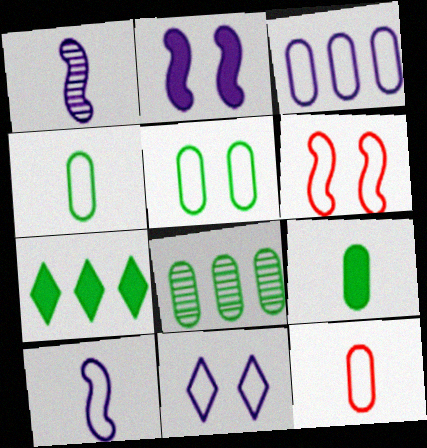[[3, 5, 12], 
[3, 10, 11], 
[5, 6, 11], 
[5, 8, 9]]